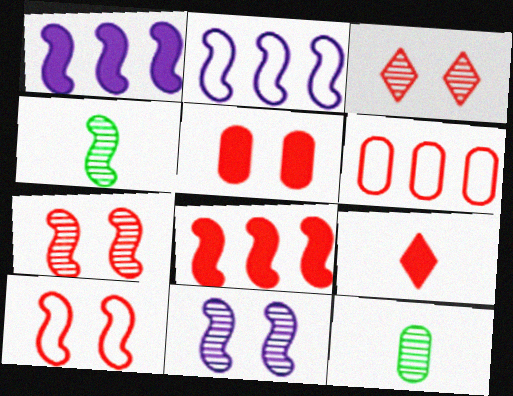[[1, 4, 10], 
[3, 5, 10], 
[5, 8, 9], 
[6, 7, 9]]